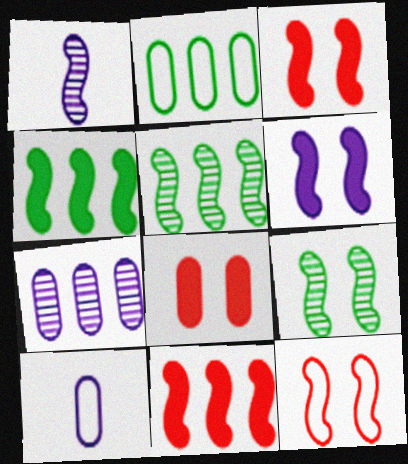[[1, 4, 12], 
[6, 9, 12]]